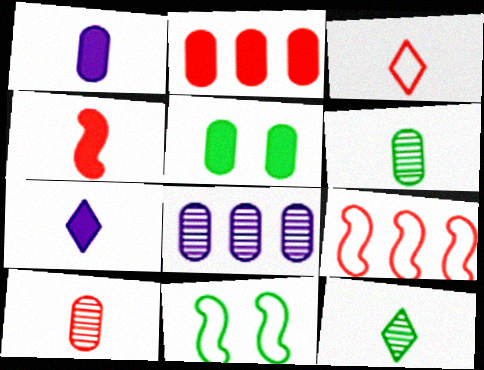[[1, 2, 5], 
[3, 4, 10], 
[3, 7, 12]]